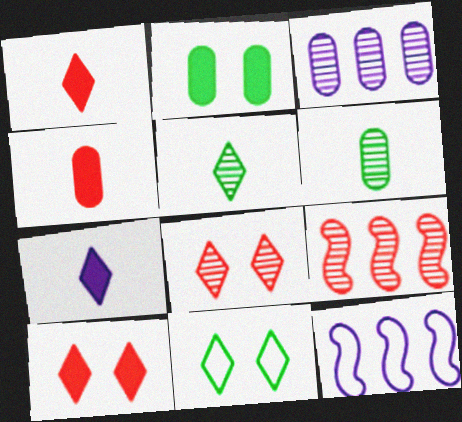[[6, 10, 12]]